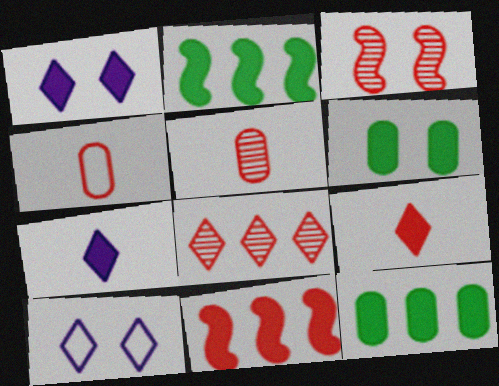[[2, 5, 10], 
[3, 5, 8], 
[3, 6, 10], 
[6, 7, 11]]